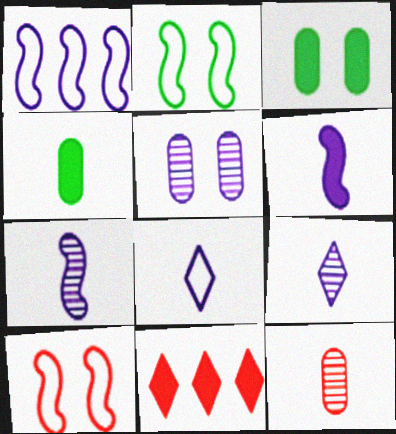[[3, 6, 11], 
[10, 11, 12]]